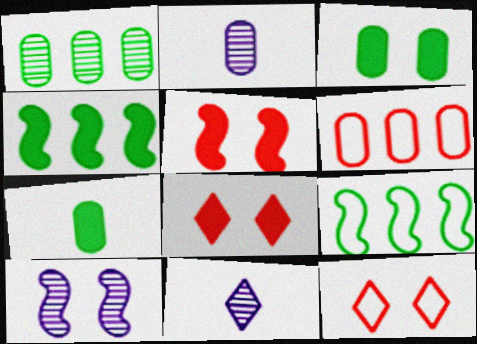[[2, 3, 6], 
[2, 4, 12], 
[2, 8, 9], 
[3, 10, 12]]